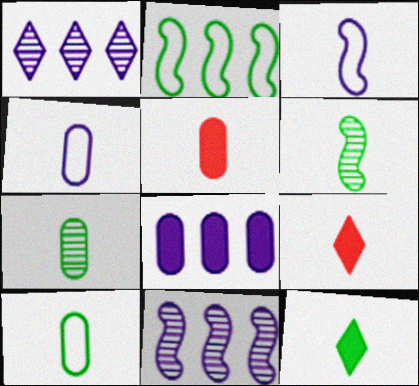[[3, 7, 9], 
[4, 5, 7], 
[4, 6, 9], 
[6, 10, 12]]